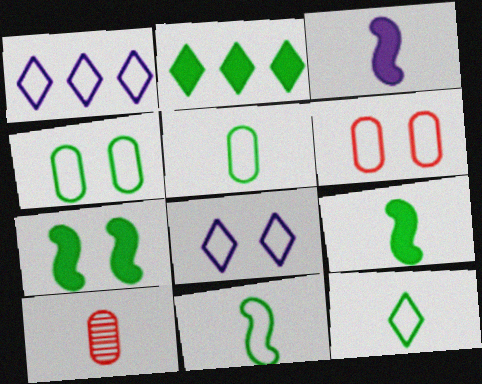[[1, 6, 11], 
[1, 7, 10], 
[3, 10, 12], 
[5, 11, 12]]